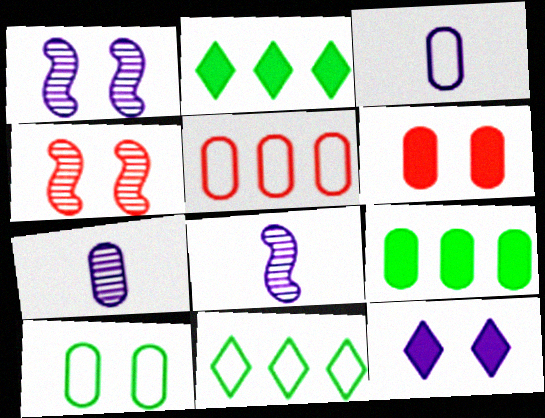[[2, 3, 4], 
[3, 5, 10], 
[4, 10, 12], 
[6, 8, 11]]